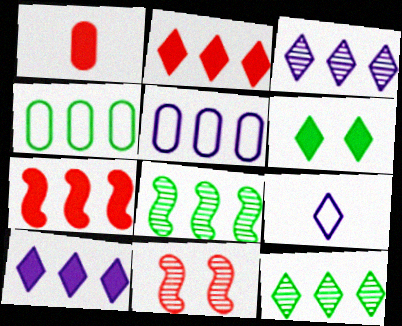[[2, 5, 8], 
[3, 4, 7], 
[5, 7, 12]]